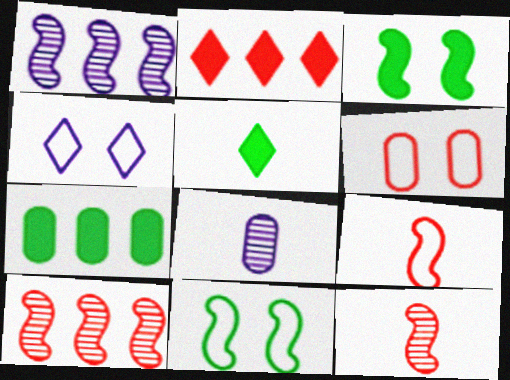[[1, 3, 9], 
[1, 5, 6], 
[2, 6, 12], 
[2, 8, 11], 
[3, 5, 7], 
[4, 6, 11], 
[4, 7, 12], 
[5, 8, 9], 
[6, 7, 8]]